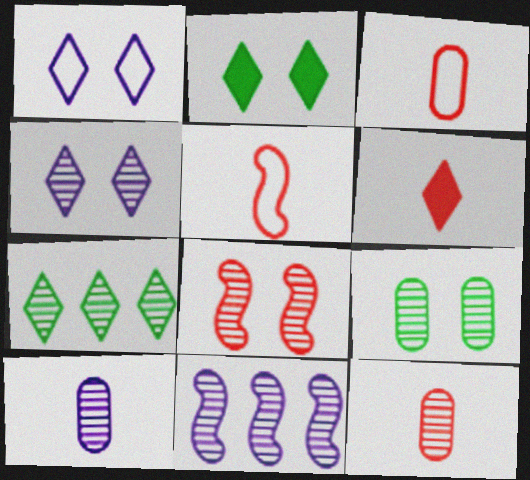[[1, 6, 7], 
[2, 3, 11], 
[4, 8, 9], 
[4, 10, 11], 
[5, 6, 12], 
[7, 8, 10]]